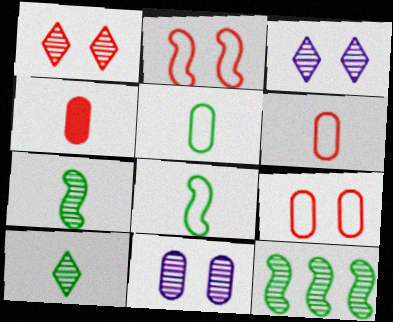[]